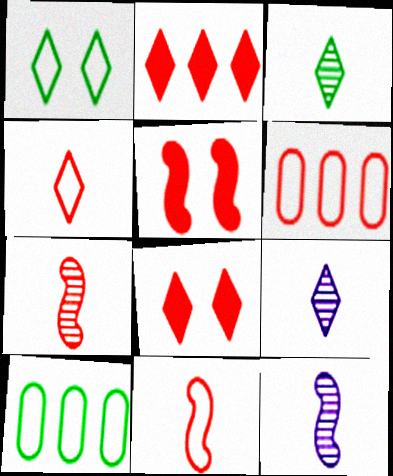[[1, 2, 9], 
[5, 9, 10], 
[6, 7, 8], 
[8, 10, 12]]